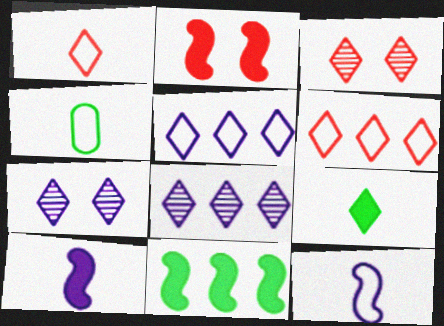[[1, 4, 12], 
[2, 4, 8], 
[2, 10, 11], 
[3, 5, 9], 
[6, 7, 9]]